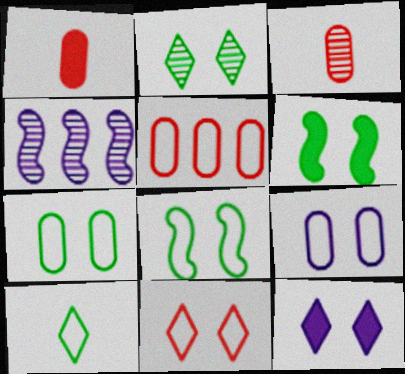[[2, 3, 4], 
[2, 6, 7], 
[2, 11, 12], 
[8, 9, 11]]